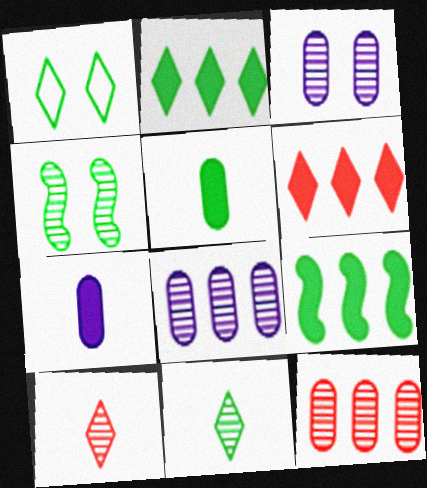[[1, 2, 11], 
[4, 8, 10]]